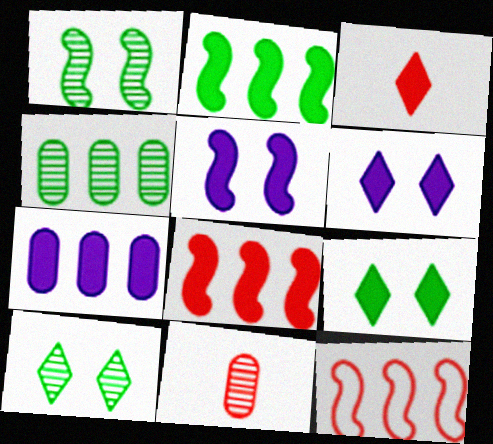[]